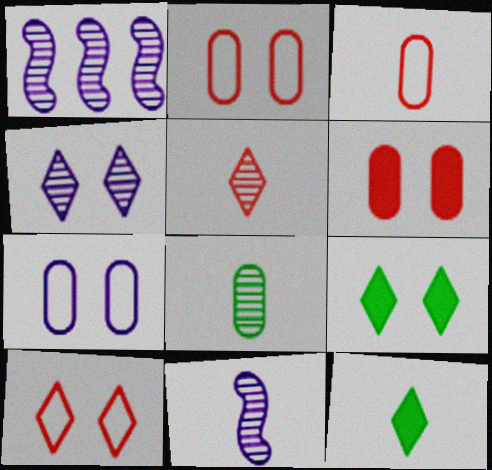[[1, 2, 12], 
[1, 3, 9], 
[3, 11, 12], 
[4, 9, 10], 
[5, 8, 11]]